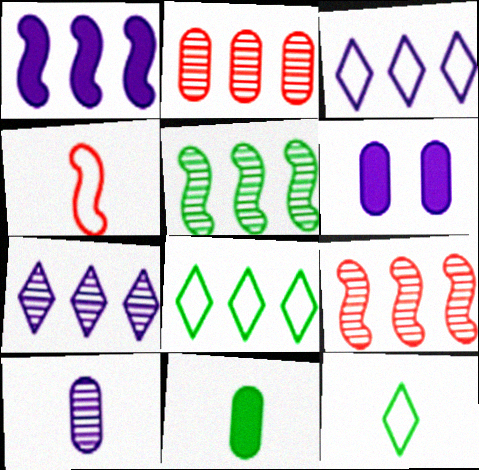[[1, 2, 8], 
[2, 5, 7], 
[6, 9, 12]]